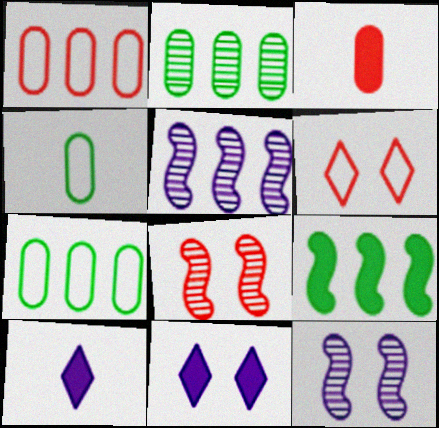[[3, 9, 11], 
[7, 8, 10]]